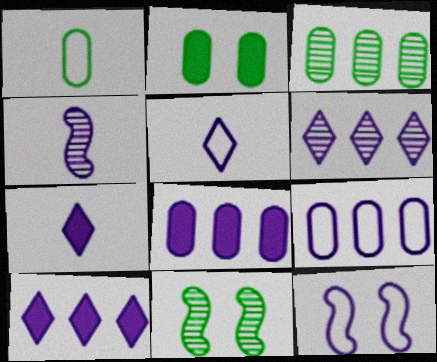[[1, 2, 3], 
[5, 9, 12]]